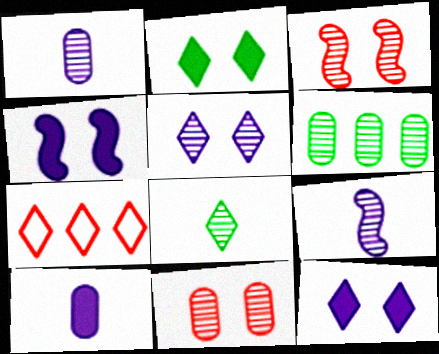[[1, 6, 11], 
[7, 8, 12]]